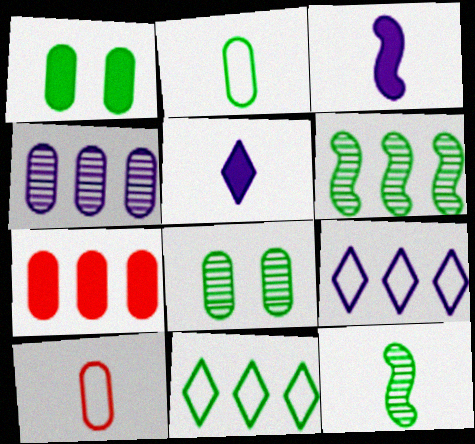[[1, 4, 10], 
[1, 11, 12], 
[5, 10, 12], 
[6, 7, 9]]